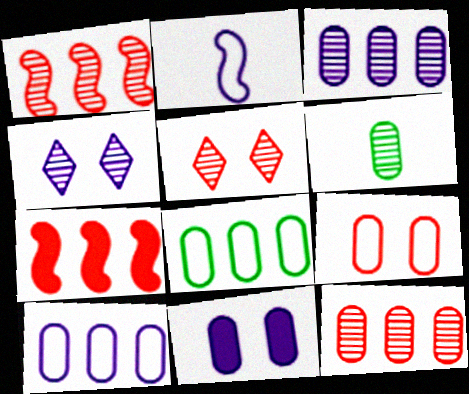[[1, 4, 6]]